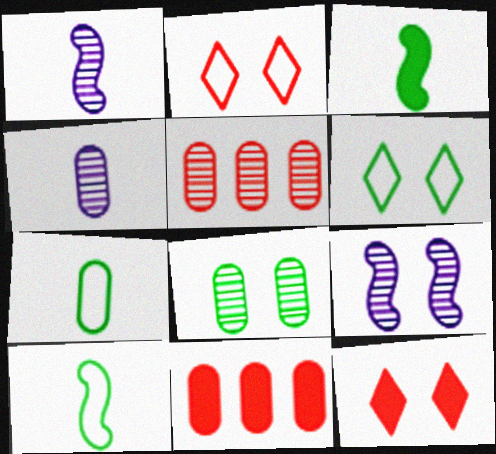[[1, 6, 11], 
[4, 5, 8]]